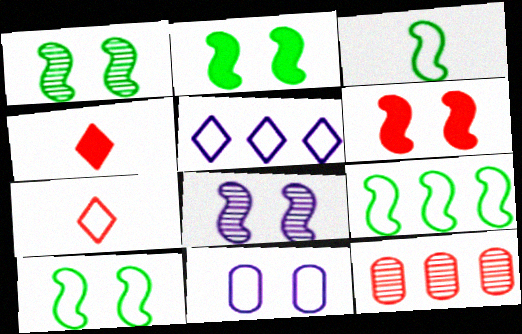[[1, 2, 10], 
[3, 9, 10], 
[6, 7, 12], 
[6, 8, 10], 
[7, 9, 11]]